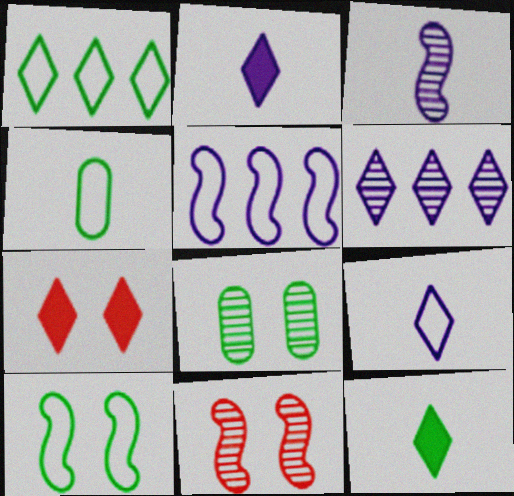[[1, 4, 10]]